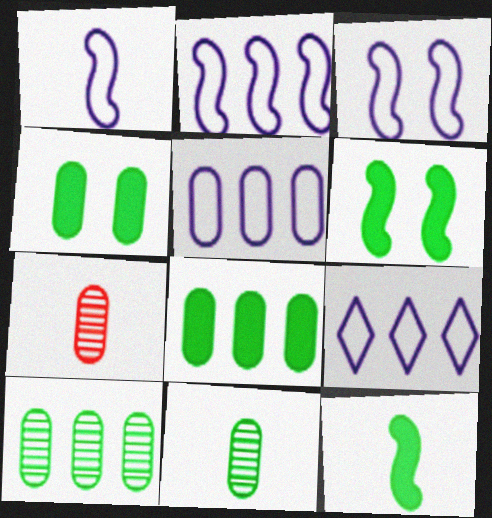[[1, 2, 3], 
[2, 5, 9], 
[4, 5, 7], 
[6, 7, 9]]